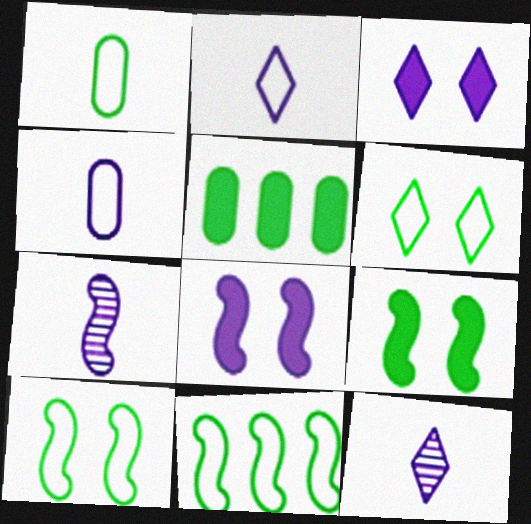[[1, 6, 11]]